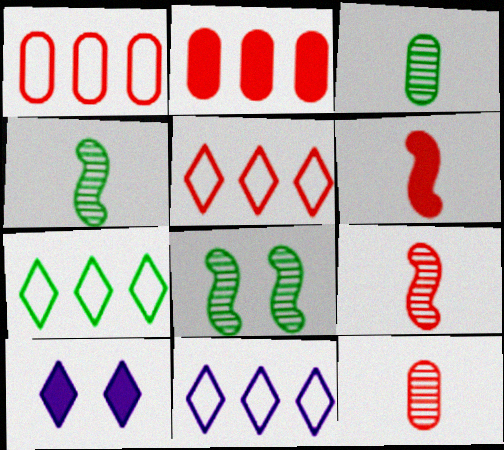[[1, 4, 10], 
[5, 7, 11]]